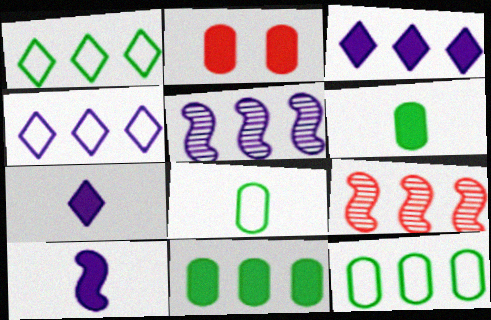[[3, 9, 12], 
[4, 9, 11]]